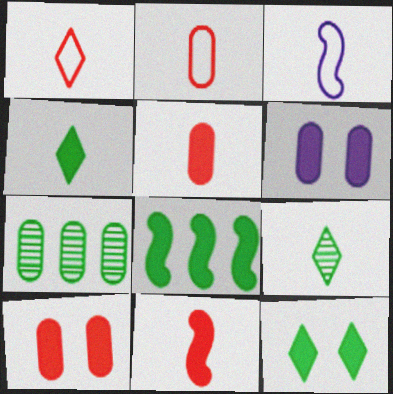[[2, 6, 7], 
[3, 5, 9]]